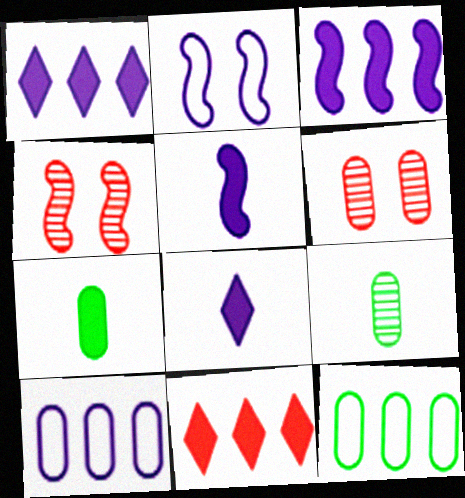[[2, 9, 11], 
[4, 8, 12], 
[6, 7, 10]]